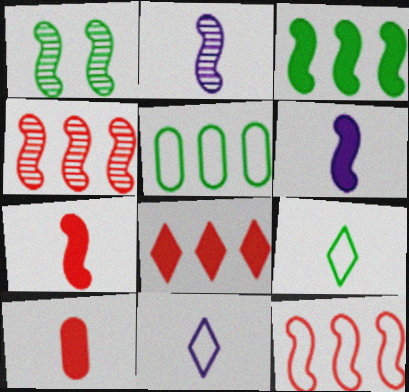[[1, 2, 4], 
[1, 6, 12], 
[2, 9, 10]]